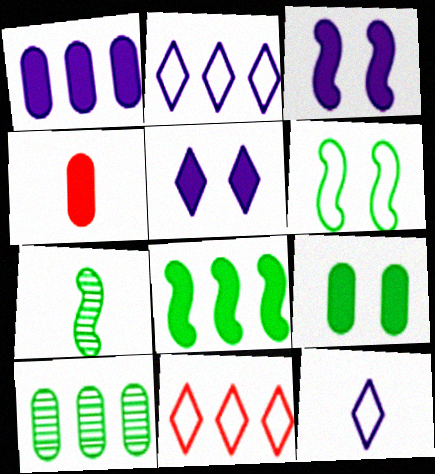[[1, 4, 9], 
[4, 5, 8], 
[4, 7, 12], 
[6, 7, 8]]